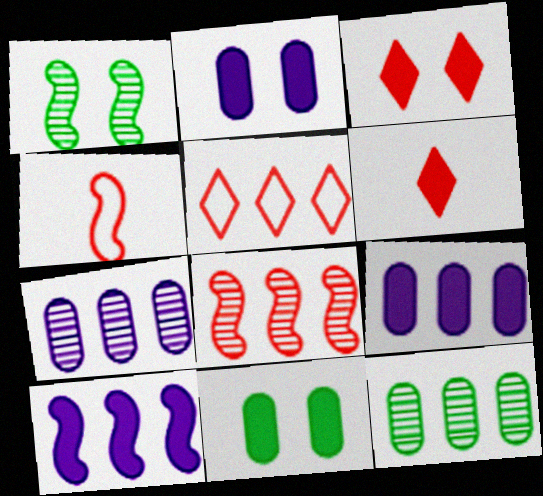[[1, 4, 10], 
[5, 10, 12], 
[6, 10, 11]]